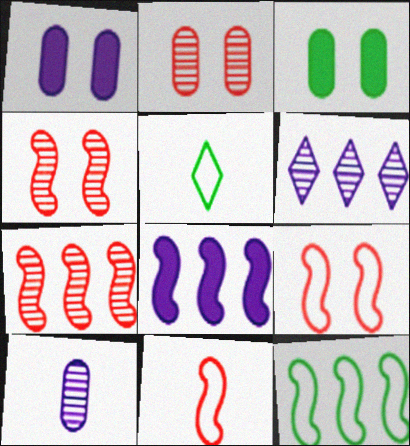[[1, 5, 7], 
[2, 5, 8], 
[3, 6, 11], 
[7, 8, 12]]